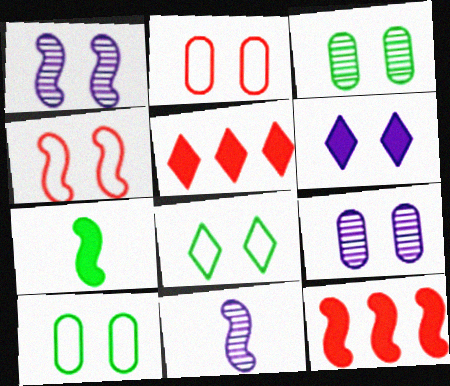[[3, 4, 6], 
[5, 10, 11]]